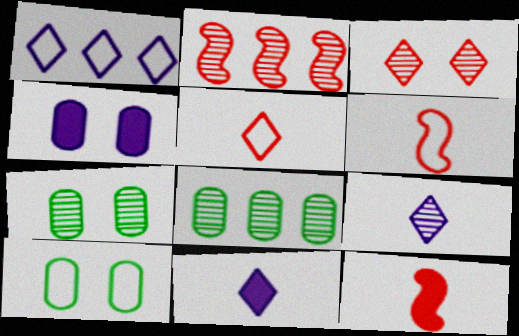[[1, 6, 10], 
[1, 7, 12], 
[2, 7, 9], 
[2, 10, 11]]